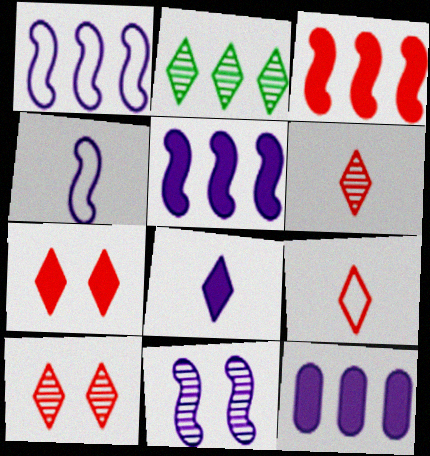[[4, 5, 11]]